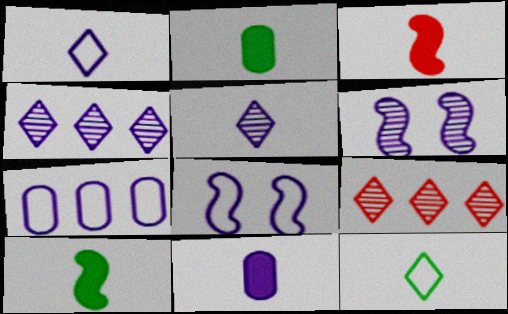[[1, 7, 8], 
[2, 8, 9], 
[4, 8, 11]]